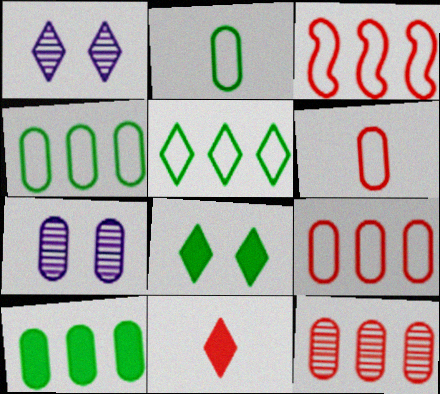[[1, 5, 11], 
[6, 7, 10]]